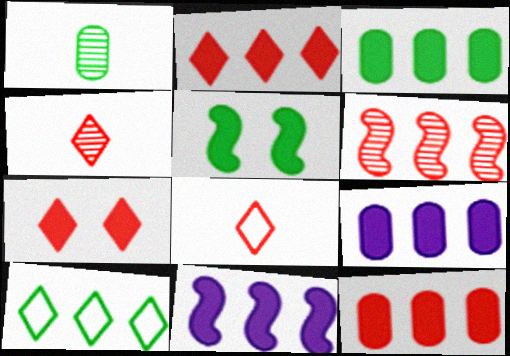[[1, 5, 10], 
[2, 3, 11], 
[3, 9, 12], 
[6, 9, 10]]